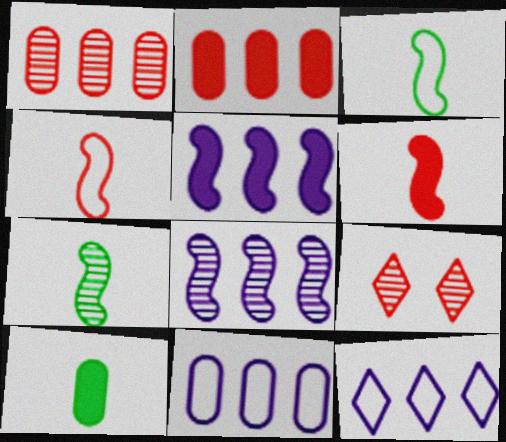[[2, 4, 9]]